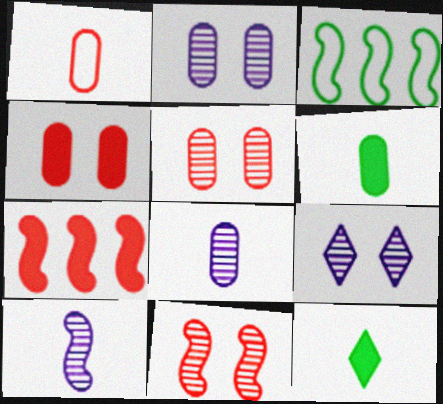[[1, 6, 8], 
[1, 10, 12]]